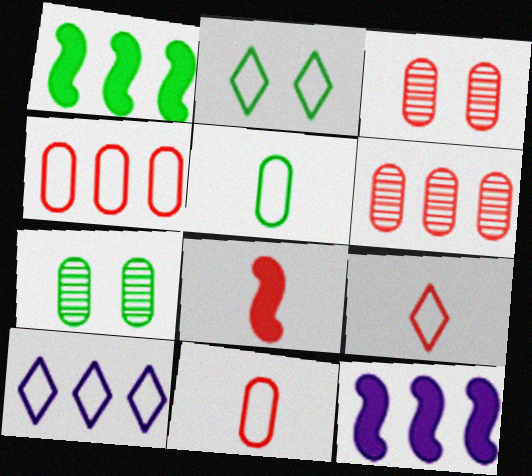[[1, 6, 10], 
[2, 9, 10], 
[7, 8, 10], 
[7, 9, 12]]